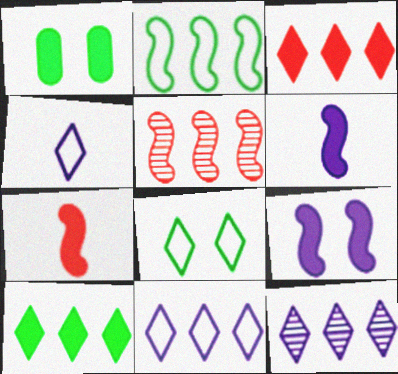[[1, 3, 6], 
[1, 4, 5]]